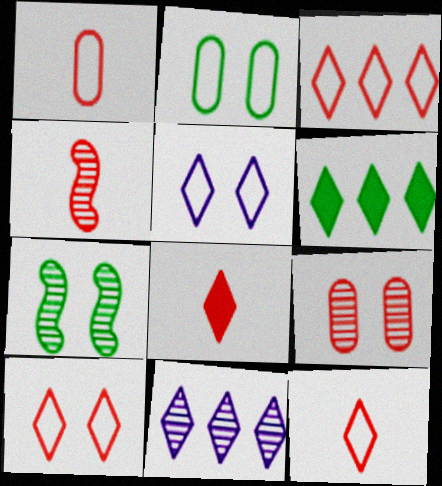[[1, 4, 8], 
[3, 6, 11], 
[3, 10, 12]]